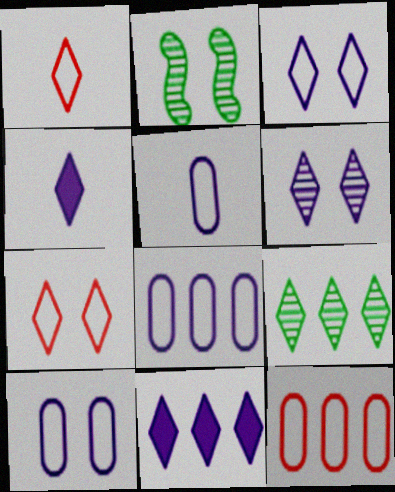[[2, 4, 12], 
[4, 7, 9], 
[5, 8, 10]]